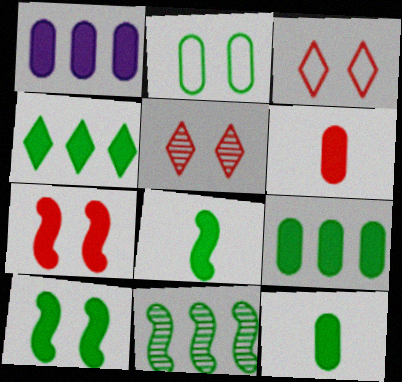[[4, 10, 12]]